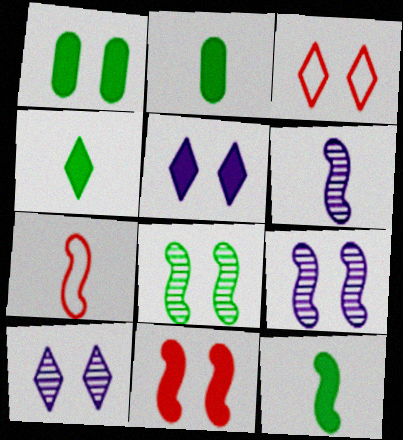[[1, 3, 9], 
[1, 5, 11], 
[2, 4, 12], 
[6, 7, 12]]